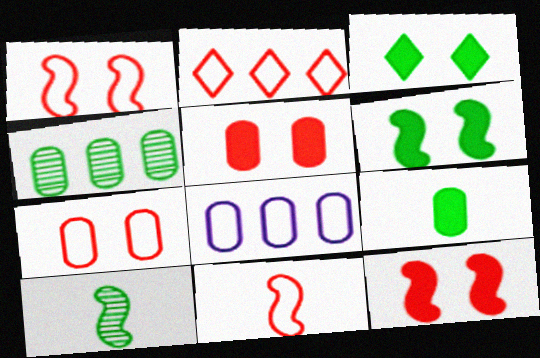[[2, 7, 11]]